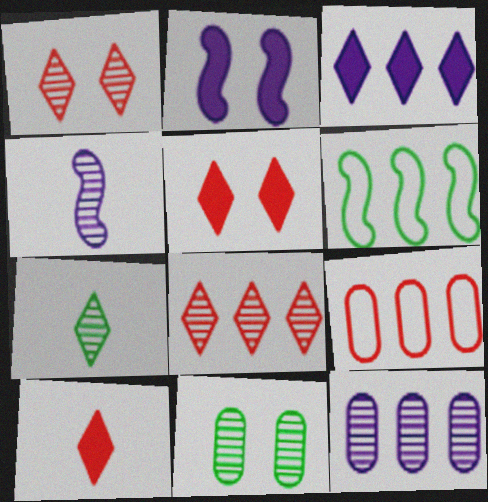[[2, 7, 9], 
[4, 8, 11]]